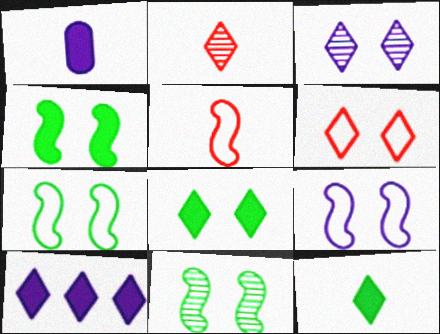[[3, 6, 8], 
[4, 7, 11]]